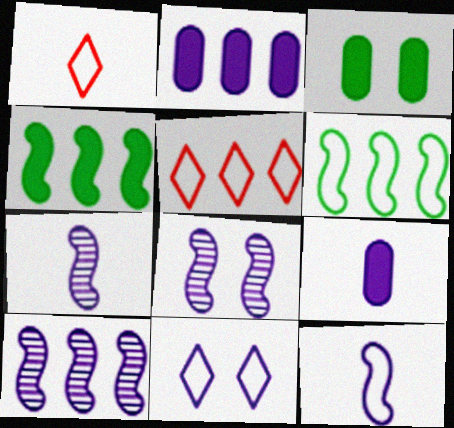[[1, 3, 10], 
[2, 7, 11], 
[3, 5, 7], 
[7, 8, 10], 
[9, 10, 11]]